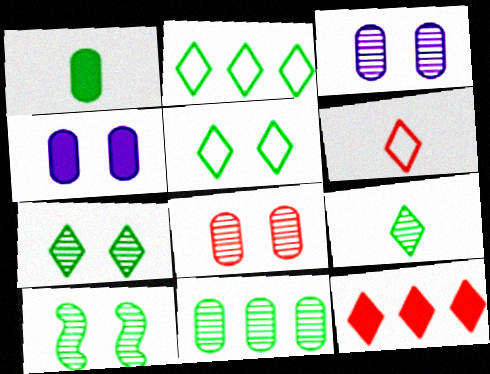[[1, 2, 10], 
[9, 10, 11]]